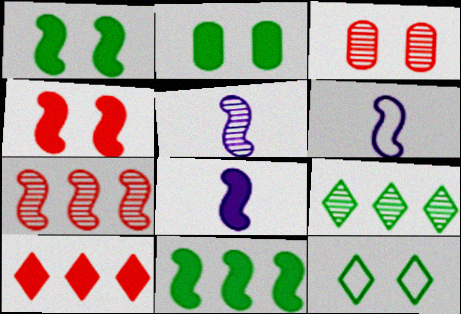[[1, 6, 7], 
[2, 8, 10], 
[3, 5, 9], 
[4, 8, 11], 
[5, 6, 8]]